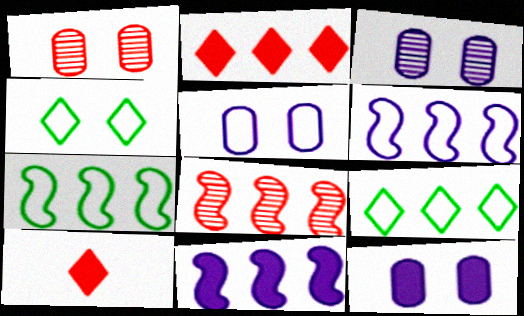[[3, 5, 12], 
[3, 7, 10], 
[7, 8, 11]]